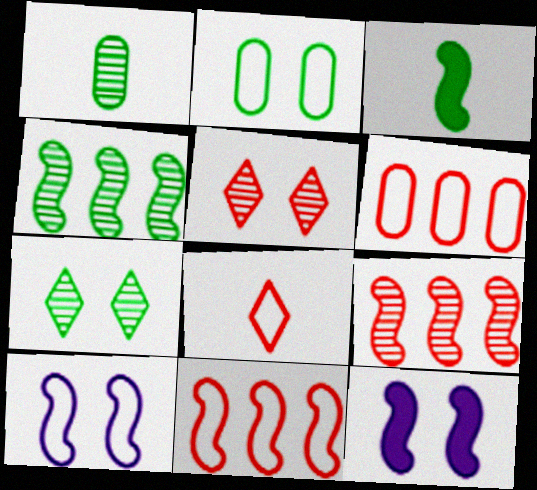[[1, 4, 7], 
[2, 5, 12], 
[3, 9, 10]]